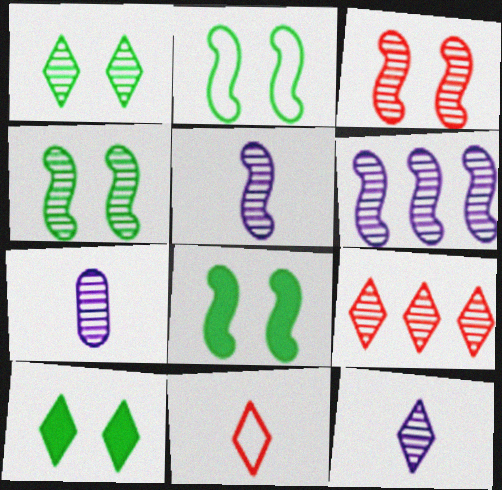[[1, 9, 12], 
[2, 4, 8], 
[4, 7, 9], 
[5, 7, 12]]